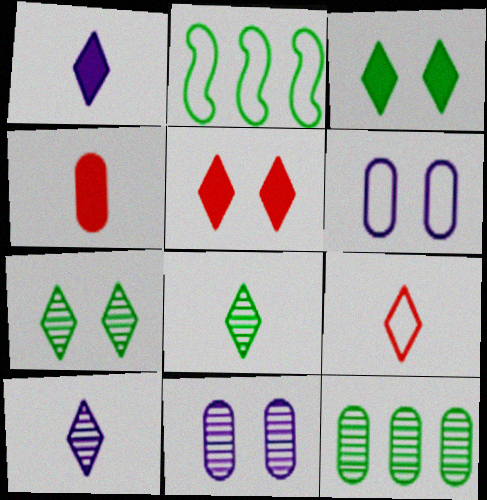[[1, 8, 9], 
[2, 6, 9], 
[4, 6, 12]]